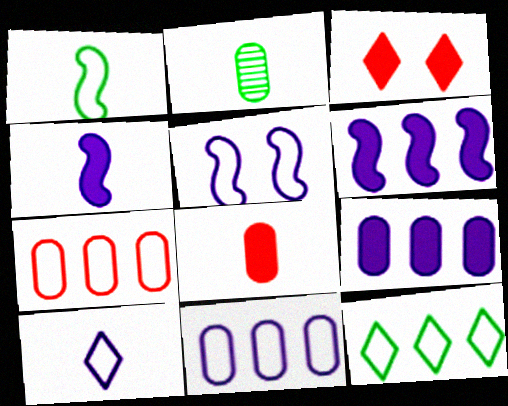[[5, 10, 11]]